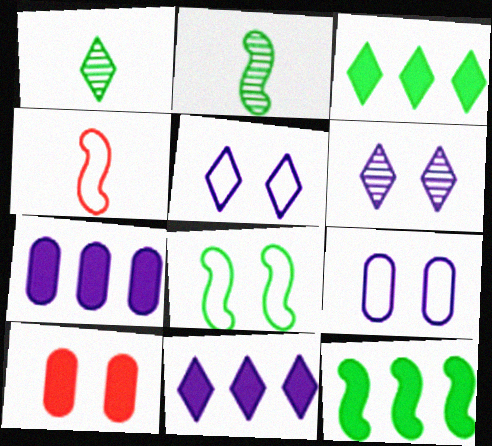[[2, 8, 12], 
[6, 8, 10]]